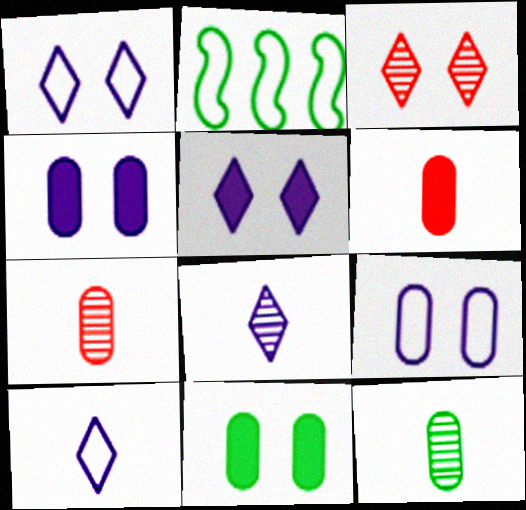[[2, 5, 7]]